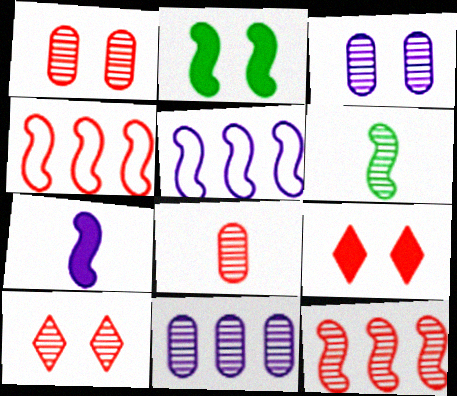[[4, 8, 9], 
[6, 10, 11], 
[8, 10, 12]]